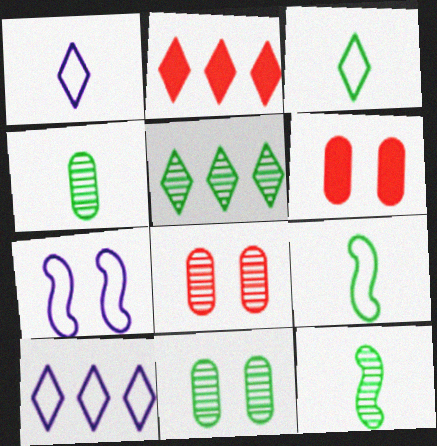[[2, 4, 7], 
[2, 5, 10], 
[5, 11, 12], 
[6, 10, 12]]